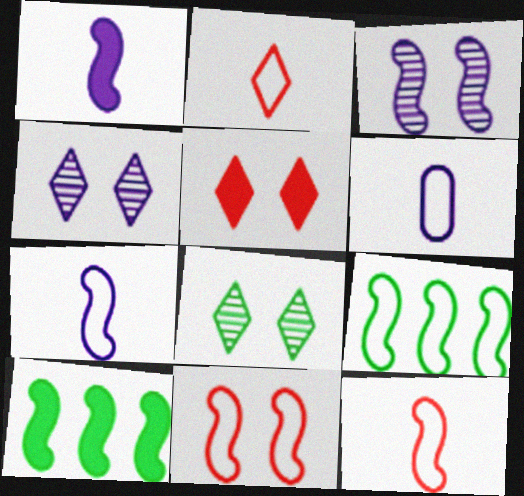[[3, 10, 12], 
[7, 9, 11]]